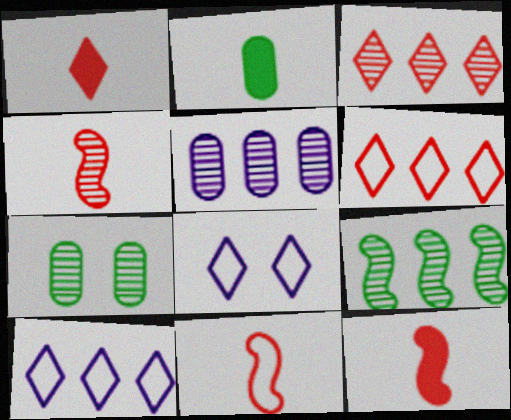[[3, 5, 9], 
[4, 11, 12], 
[7, 10, 12]]